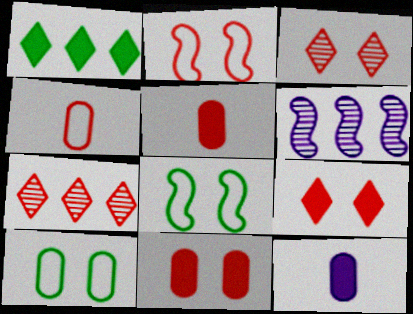[[2, 3, 11], 
[2, 5, 7], 
[7, 8, 12]]